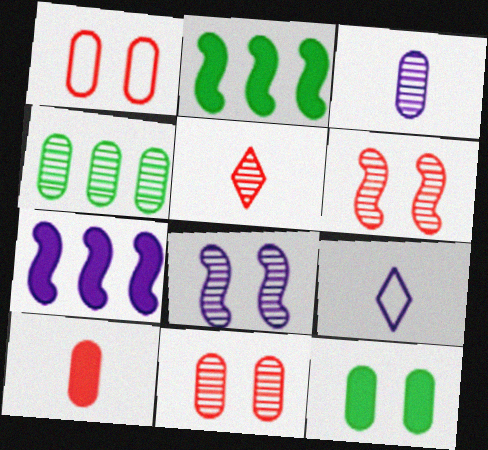[[2, 9, 11], 
[3, 4, 11], 
[4, 5, 8]]